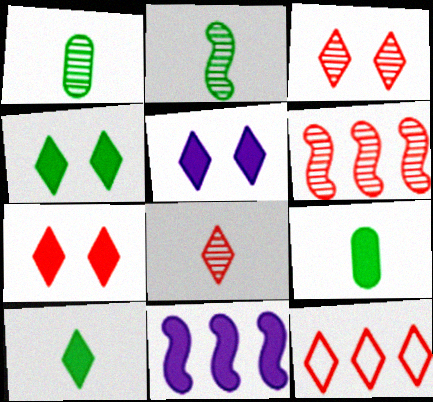[[4, 5, 7], 
[7, 8, 12], 
[7, 9, 11]]